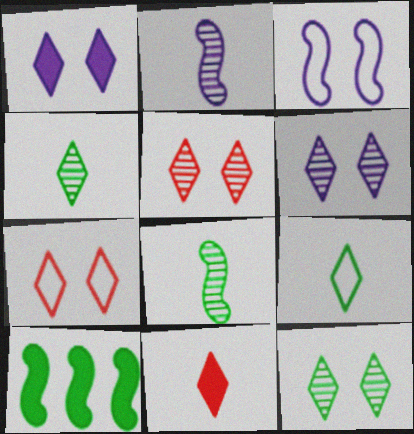[[1, 7, 12], 
[5, 6, 12]]